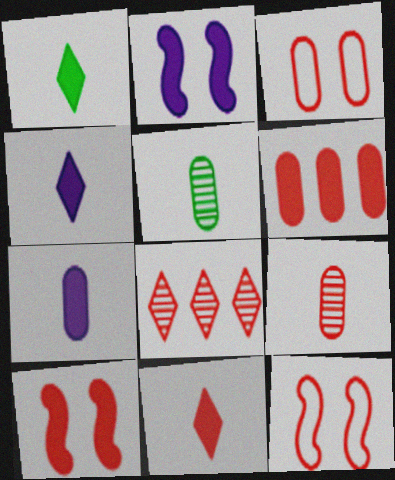[[1, 2, 6], 
[1, 4, 11], 
[3, 6, 9], 
[6, 10, 11]]